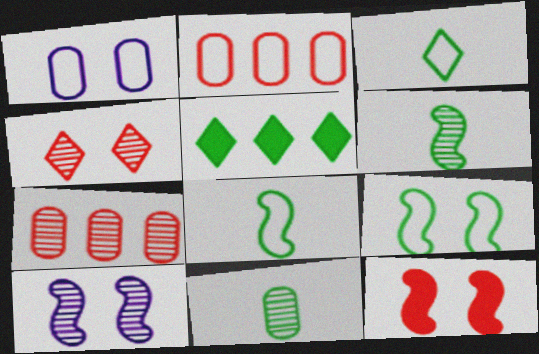[[5, 9, 11], 
[9, 10, 12]]